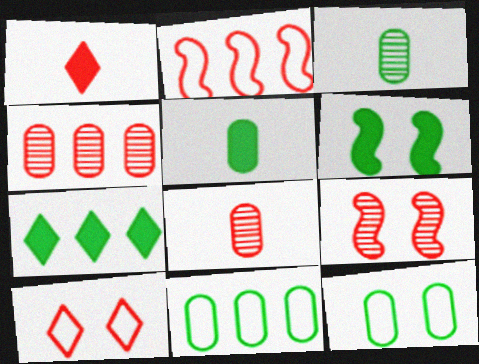[[5, 6, 7]]